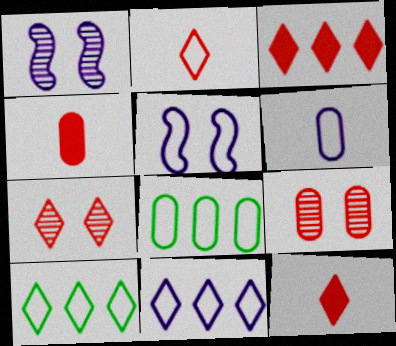[[1, 4, 10], 
[1, 8, 12], 
[2, 3, 7], 
[2, 5, 8], 
[5, 6, 11]]